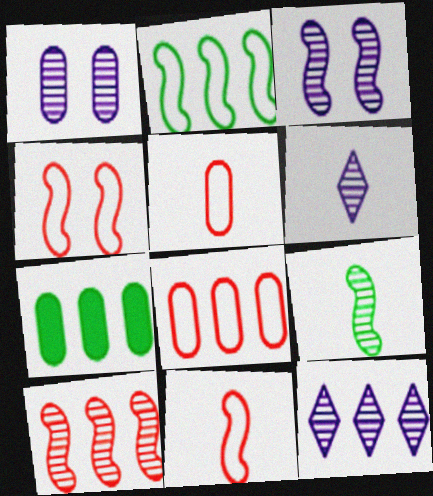[[1, 5, 7], 
[3, 9, 10], 
[4, 6, 7]]